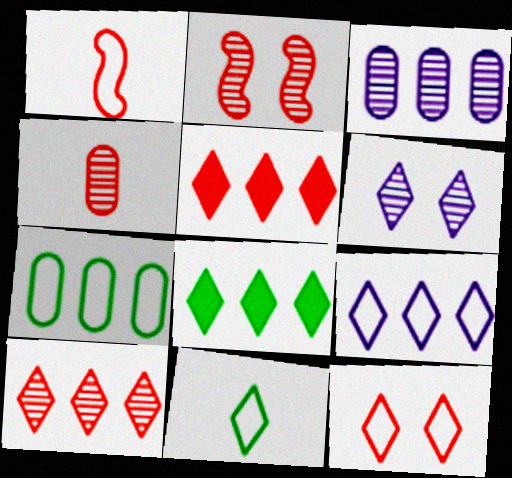[[2, 4, 10], 
[5, 6, 11], 
[8, 9, 10], 
[9, 11, 12]]